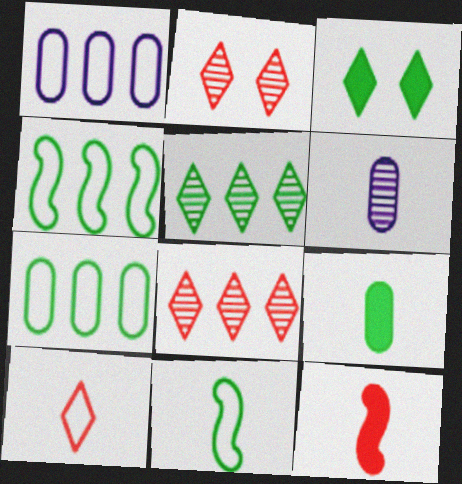[]